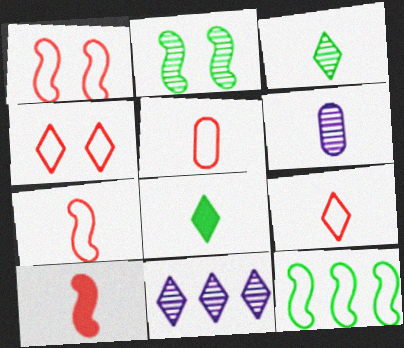[[4, 8, 11], 
[5, 7, 9], 
[6, 7, 8]]